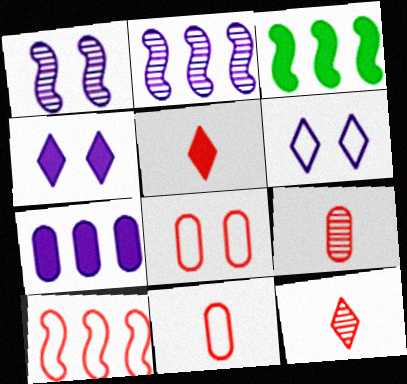[[2, 3, 10], 
[3, 6, 9]]